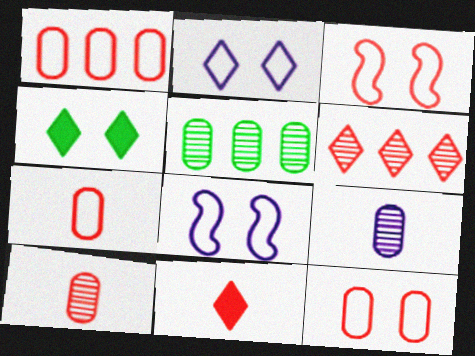[[1, 7, 12], 
[5, 8, 11]]